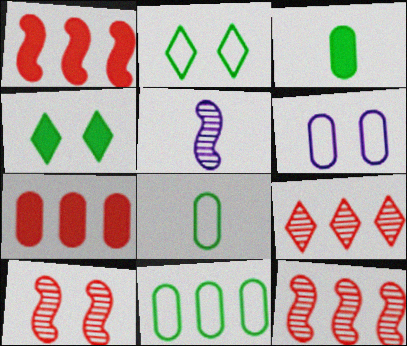[[2, 5, 7], 
[4, 6, 10]]